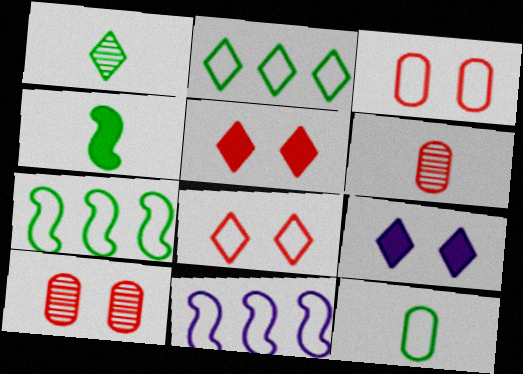[[1, 4, 12], 
[6, 7, 9], 
[8, 11, 12]]